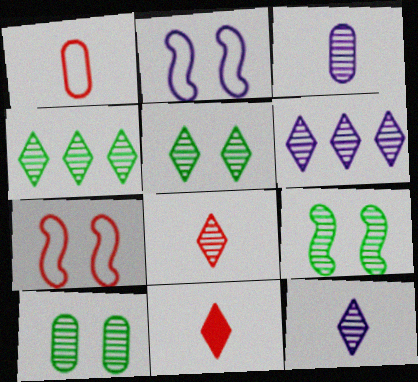[[5, 6, 8], 
[5, 9, 10]]